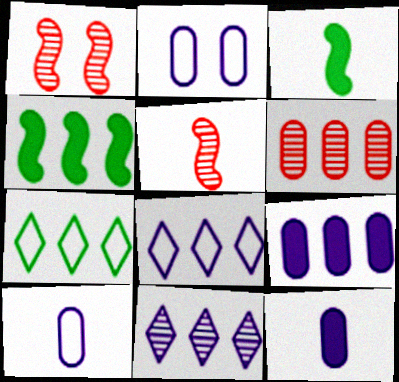[[1, 7, 12], 
[4, 6, 8]]